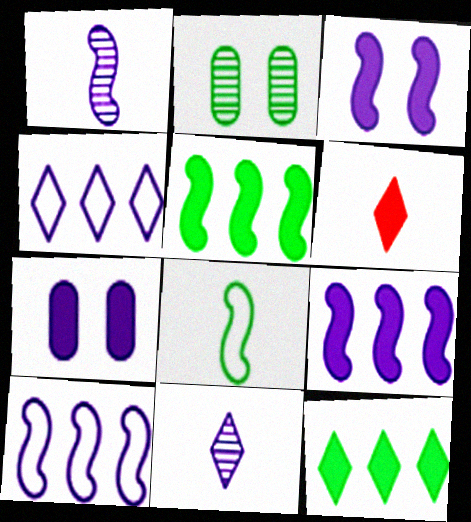[[1, 3, 10], 
[1, 4, 7], 
[2, 6, 10], 
[2, 8, 12], 
[5, 6, 7], 
[7, 10, 11]]